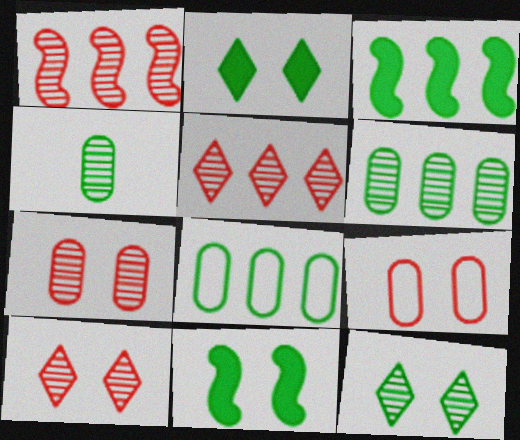[]